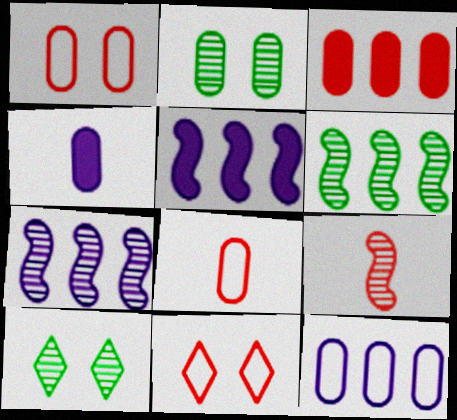[[3, 9, 11], 
[4, 6, 11], 
[5, 8, 10]]